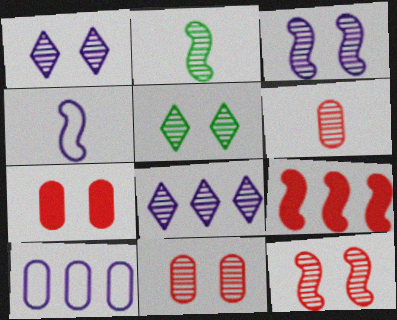[[2, 8, 11], 
[3, 5, 11]]